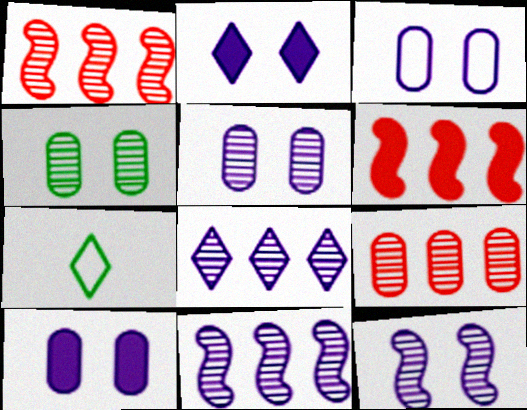[[1, 7, 10], 
[2, 3, 12], 
[3, 5, 10], 
[5, 6, 7]]